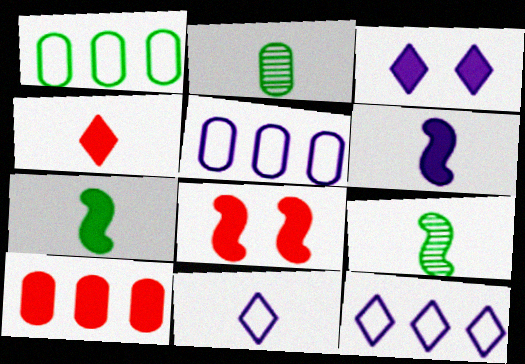[[2, 8, 12], 
[3, 7, 10], 
[4, 8, 10]]